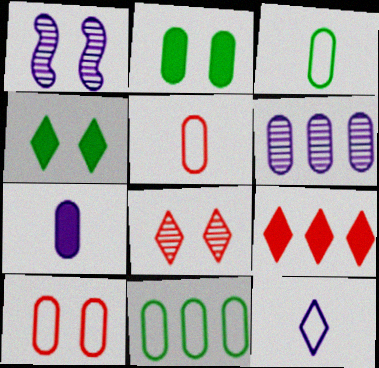[[1, 3, 9], 
[1, 4, 10], 
[2, 5, 6]]